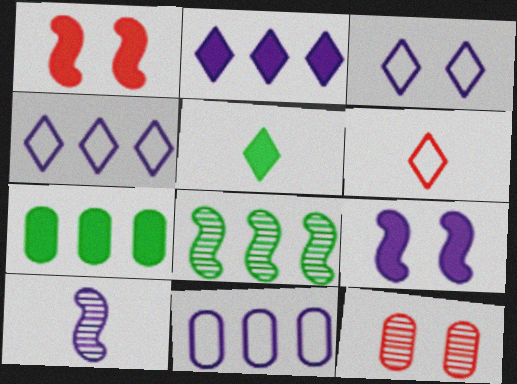[]